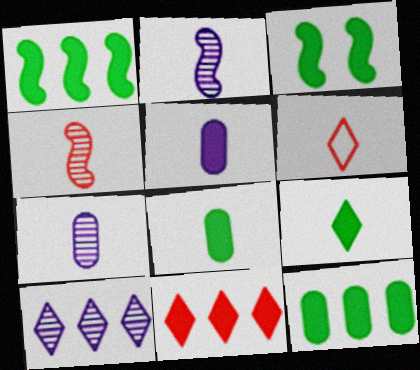[[2, 6, 8], 
[3, 5, 11], 
[3, 9, 12]]